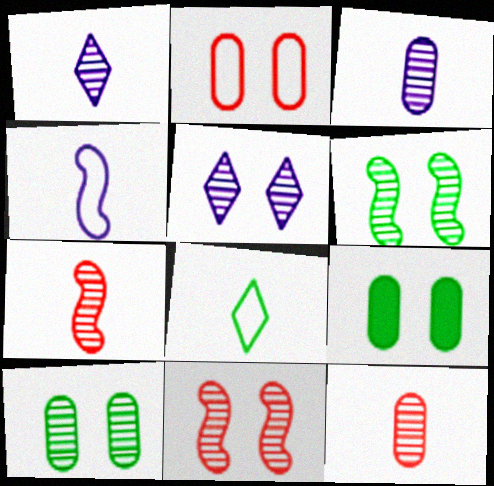[[5, 10, 11]]